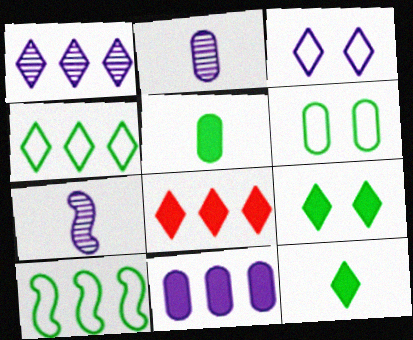[[1, 4, 8], 
[3, 7, 11], 
[6, 7, 8]]